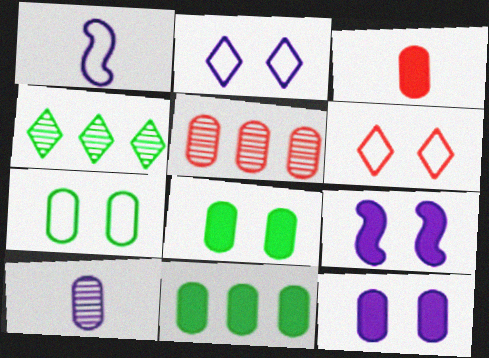[[3, 11, 12]]